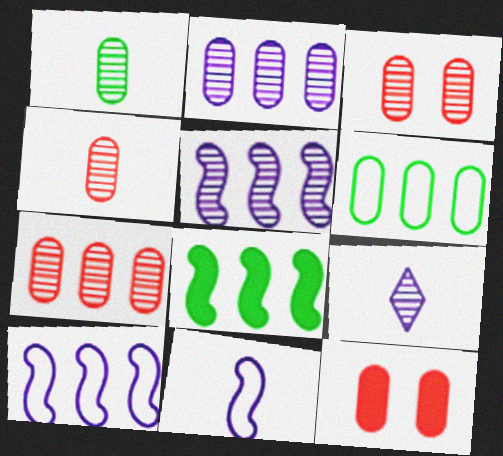[[1, 2, 3], 
[3, 4, 7]]